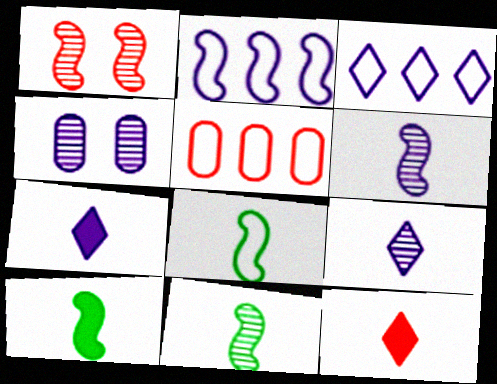[[1, 2, 10], 
[1, 5, 12], 
[2, 4, 7], 
[8, 10, 11]]